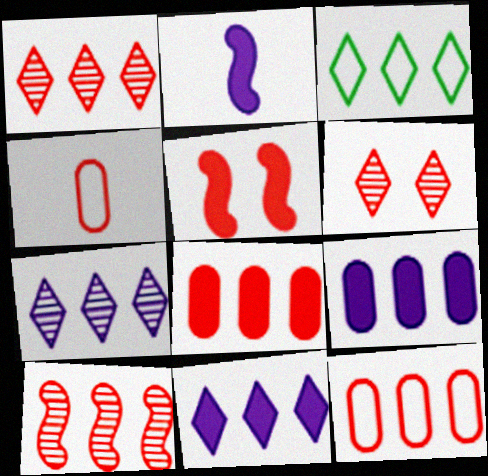[[1, 3, 11], 
[1, 4, 5], 
[3, 9, 10]]